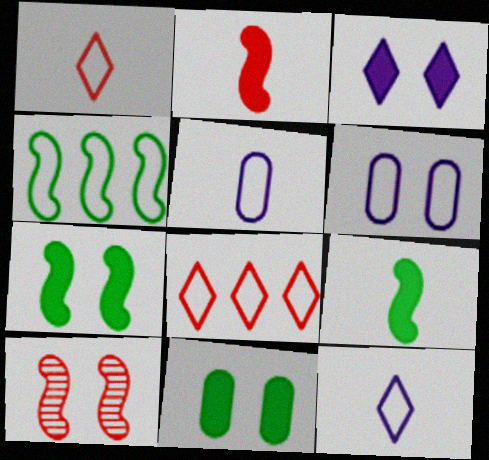[[1, 4, 6]]